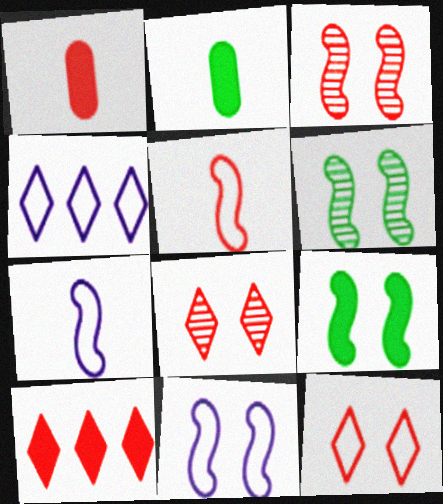[[1, 4, 6], 
[2, 3, 4], 
[3, 9, 11]]